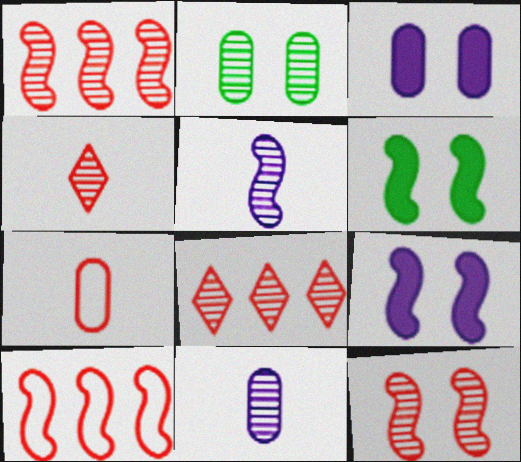[[2, 5, 8], 
[5, 6, 10]]